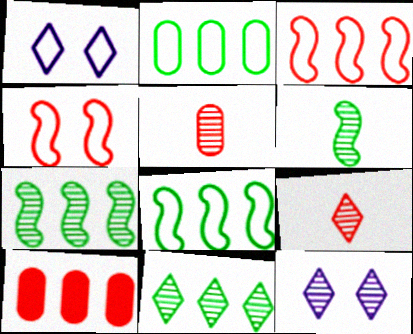[[1, 6, 10], 
[4, 9, 10], 
[5, 7, 12], 
[9, 11, 12]]